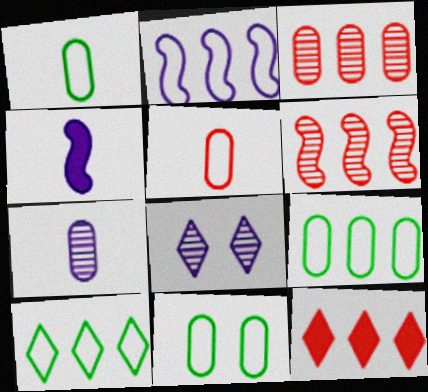[[1, 9, 11]]